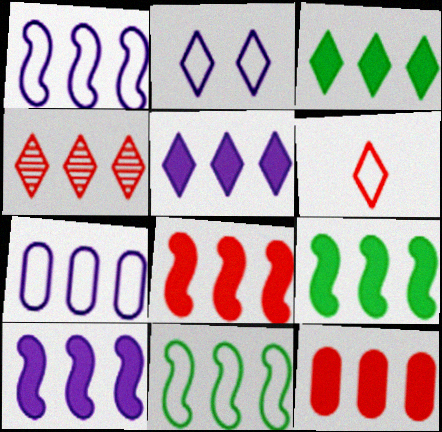[[3, 10, 12], 
[4, 7, 9], 
[5, 9, 12], 
[8, 9, 10]]